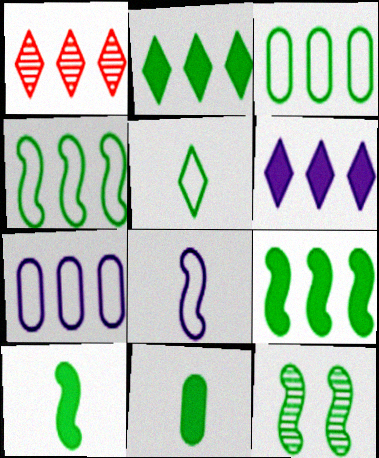[[1, 7, 9], 
[4, 10, 12]]